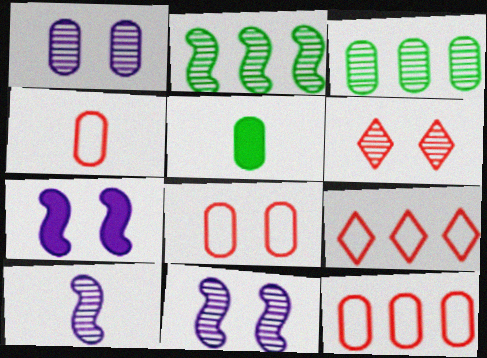[[1, 5, 12], 
[3, 6, 10], 
[4, 8, 12], 
[5, 9, 11]]